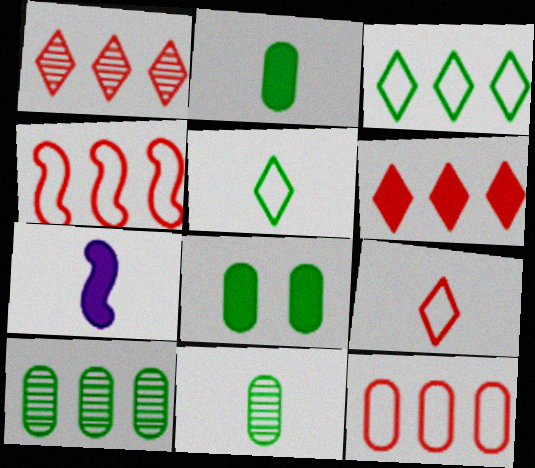[[6, 7, 8], 
[7, 9, 11]]